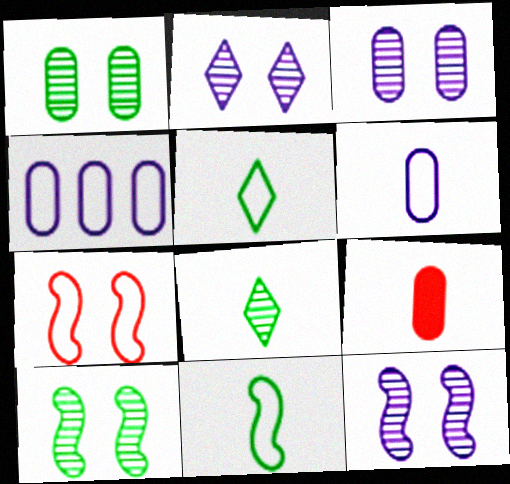[[1, 4, 9], 
[2, 3, 12], 
[4, 5, 7]]